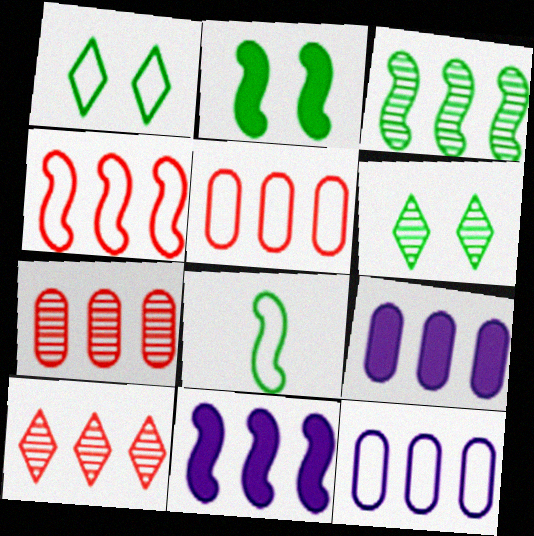[[2, 3, 8], 
[3, 4, 11]]